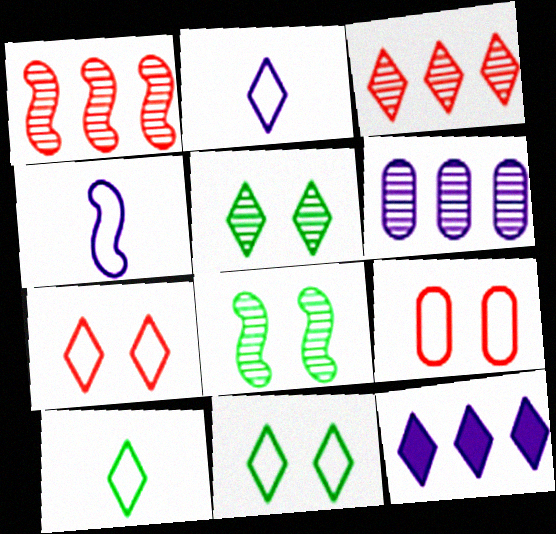[]